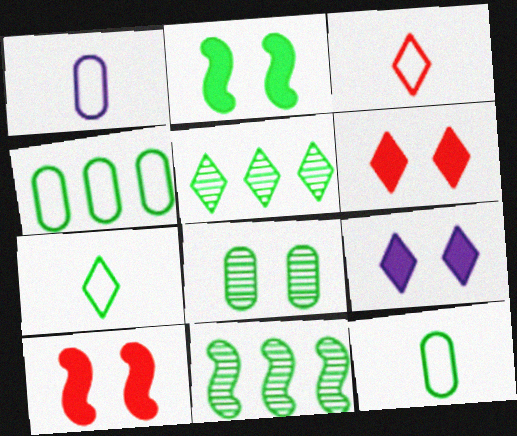[[1, 5, 10], 
[1, 6, 11], 
[2, 5, 12], 
[3, 5, 9]]